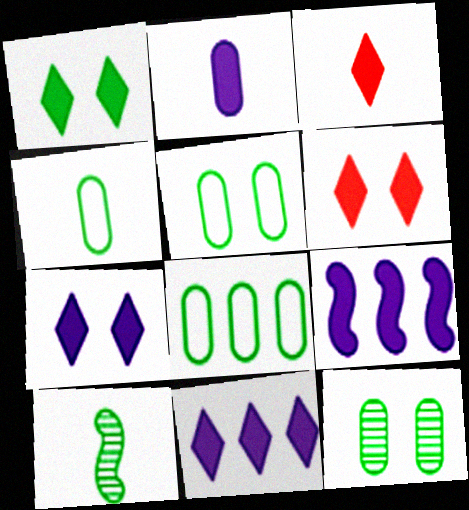[[1, 3, 11], 
[1, 6, 7], 
[1, 8, 10], 
[2, 7, 9], 
[4, 5, 8]]